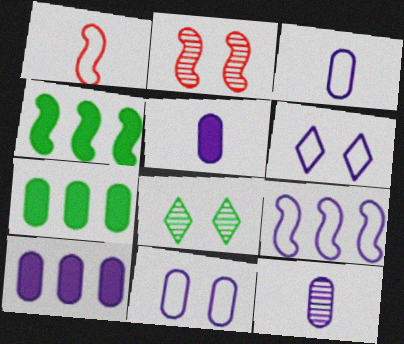[[1, 8, 10], 
[3, 5, 12], 
[3, 6, 9], 
[10, 11, 12]]